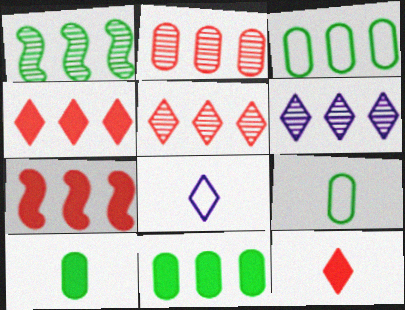[[1, 2, 6], 
[3, 6, 7]]